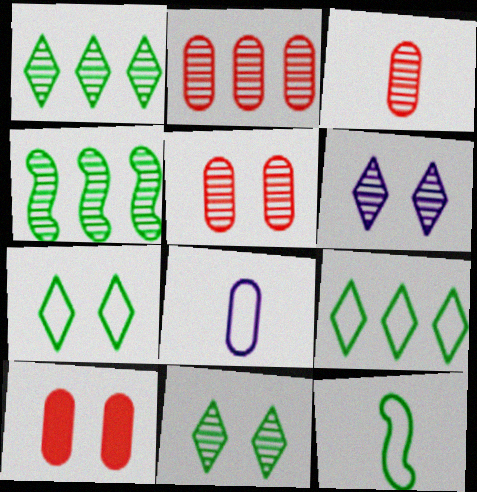[[2, 3, 5], 
[3, 4, 6]]